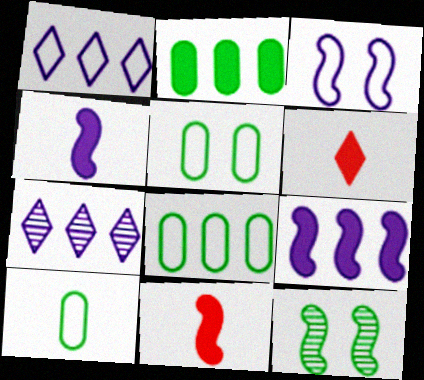[[5, 7, 11], 
[5, 8, 10]]